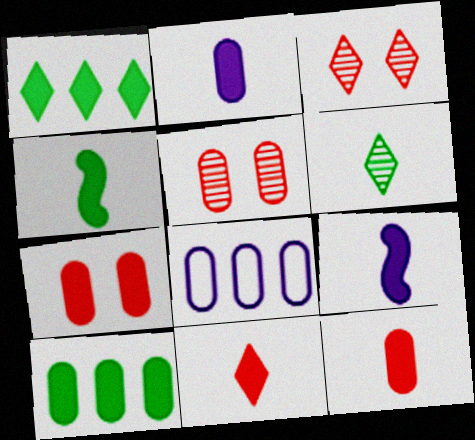[[1, 7, 9], 
[2, 4, 11], 
[2, 7, 10], 
[3, 4, 8]]